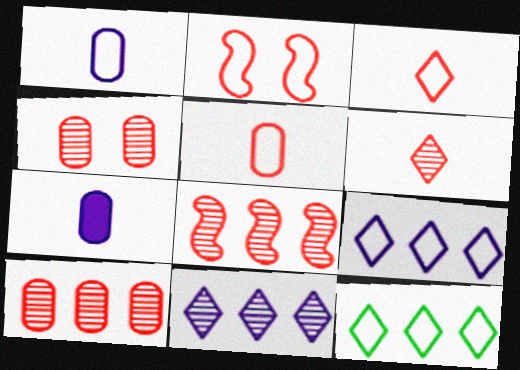[[1, 2, 12], 
[4, 6, 8]]